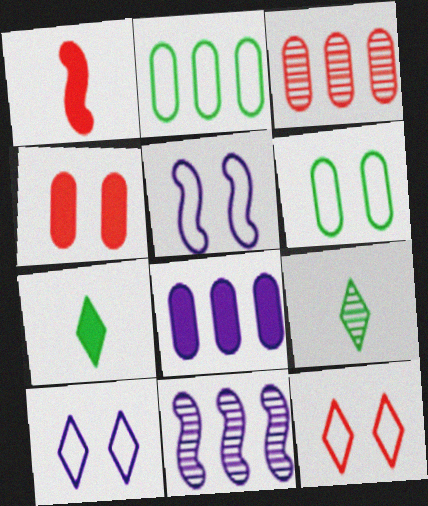[[1, 3, 12], 
[2, 3, 8], 
[3, 5, 7], 
[5, 6, 12]]